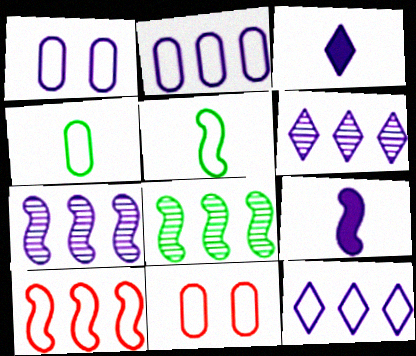[[1, 3, 7], 
[1, 6, 9], 
[2, 4, 11], 
[3, 8, 11], 
[5, 11, 12]]